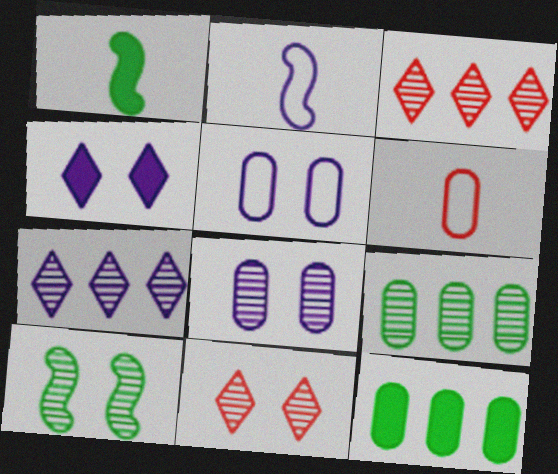[[1, 3, 5], 
[2, 11, 12], 
[6, 8, 12], 
[8, 10, 11]]